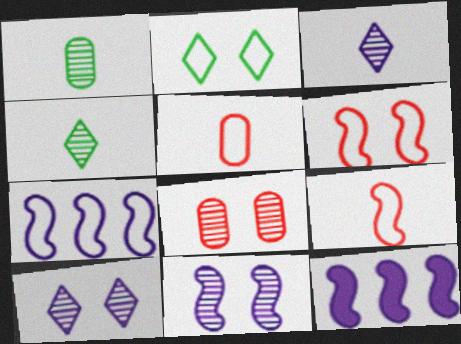[[2, 5, 7]]